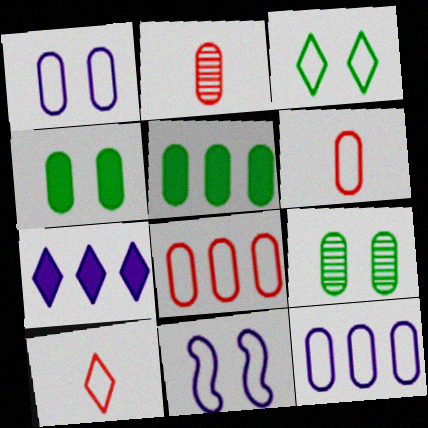[[1, 2, 5], 
[2, 4, 12]]